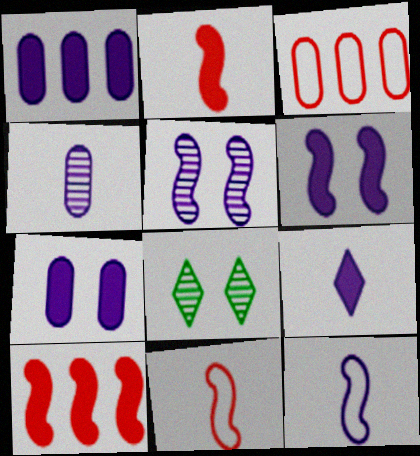[[1, 6, 9], 
[1, 8, 11], 
[4, 9, 12]]